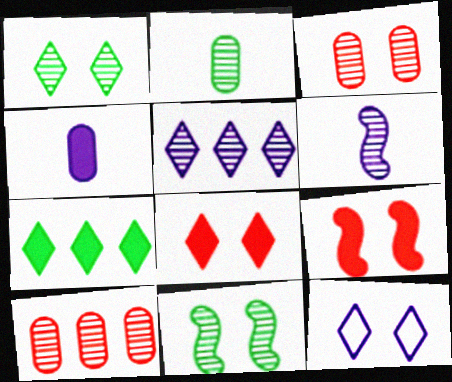[[1, 6, 10], 
[1, 8, 12], 
[4, 7, 9]]